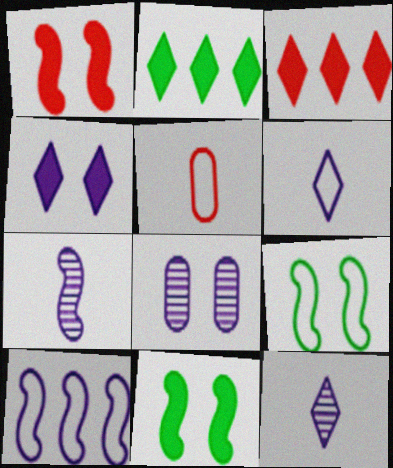[]